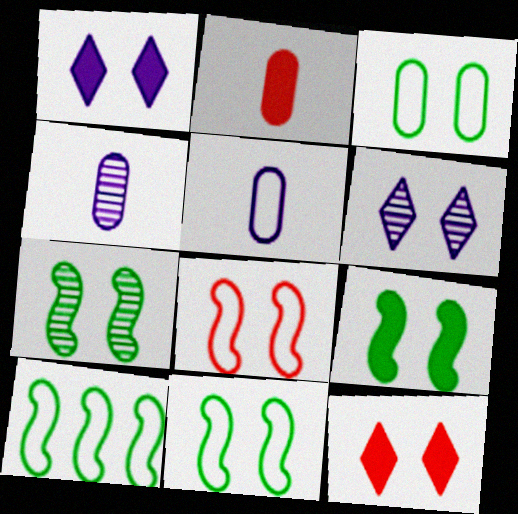[[2, 6, 10], 
[4, 10, 12], 
[7, 9, 11]]